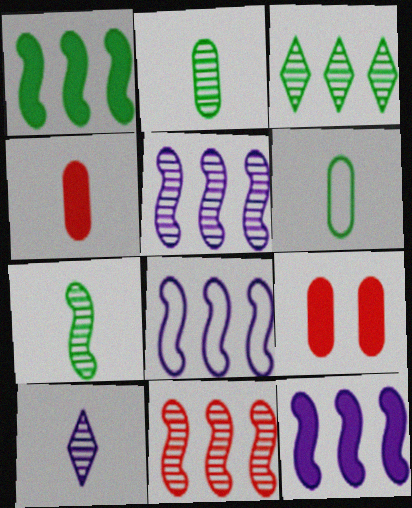[[1, 8, 11], 
[5, 8, 12]]